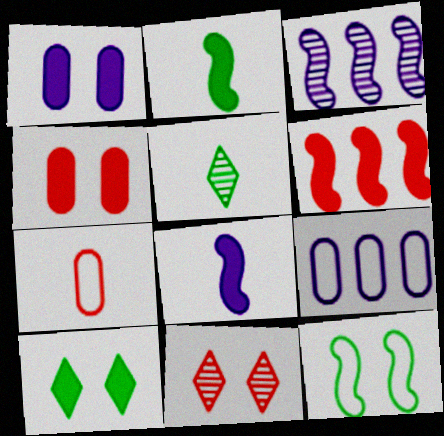[[1, 11, 12], 
[2, 9, 11], 
[3, 7, 10], 
[5, 7, 8], 
[6, 7, 11]]